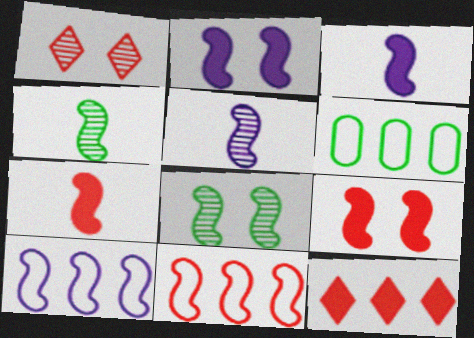[[1, 3, 6], 
[2, 4, 11], 
[2, 5, 10], 
[3, 8, 11], 
[4, 9, 10], 
[7, 8, 10]]